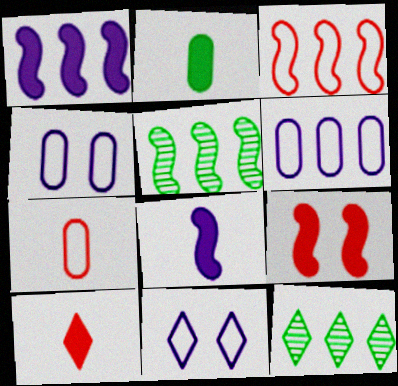[[1, 3, 5], 
[2, 8, 10], 
[4, 5, 10], 
[10, 11, 12]]